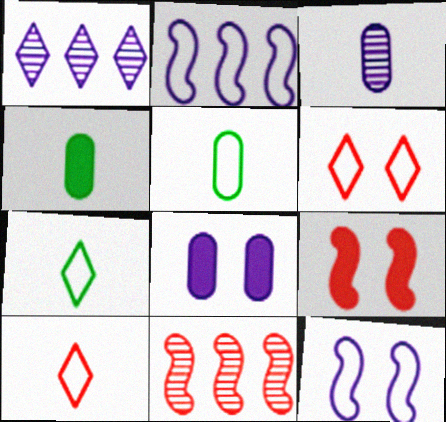[[1, 5, 9], 
[2, 5, 6], 
[7, 8, 11]]